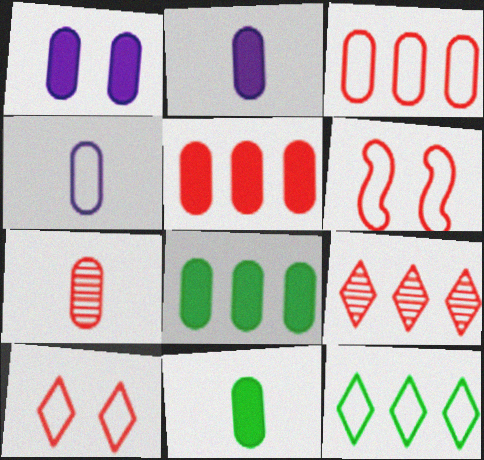[[1, 5, 11], 
[4, 6, 12], 
[4, 7, 11]]